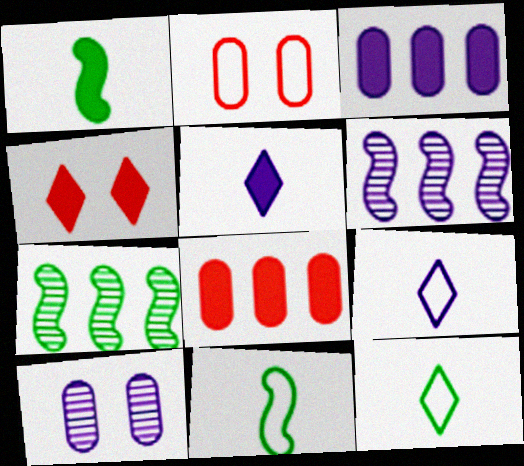[[1, 3, 4], 
[2, 5, 7]]